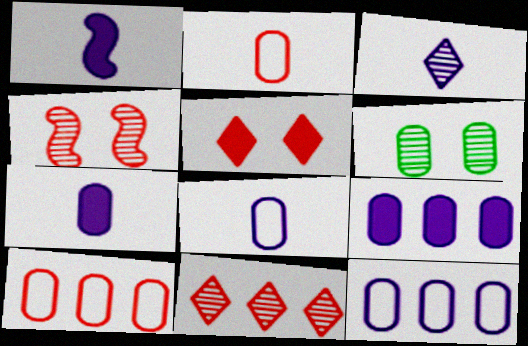[[1, 3, 8], 
[2, 6, 9], 
[6, 7, 10]]